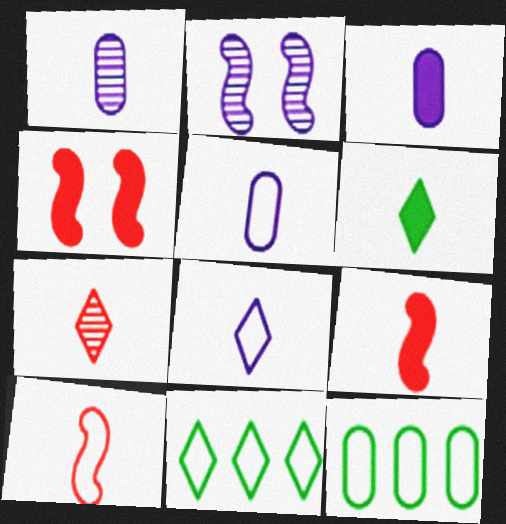[[1, 3, 5], 
[1, 4, 11], 
[1, 6, 10], 
[3, 6, 9], 
[6, 7, 8]]